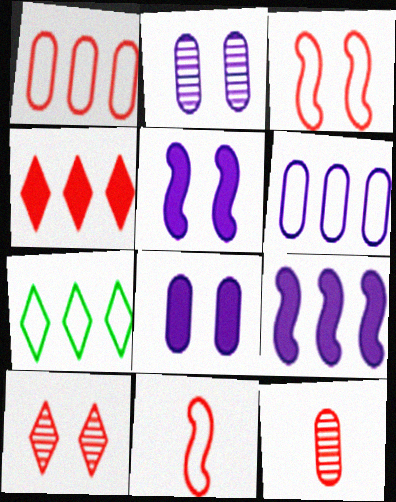[[3, 4, 12], 
[5, 7, 12]]